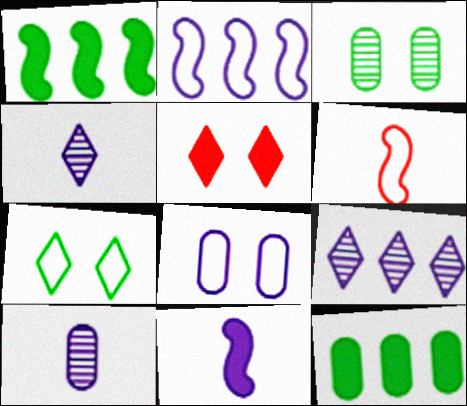[[5, 11, 12], 
[8, 9, 11]]